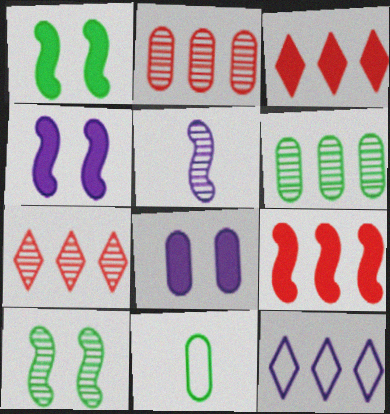[[2, 8, 11], 
[4, 7, 11], 
[5, 8, 12], 
[6, 9, 12]]